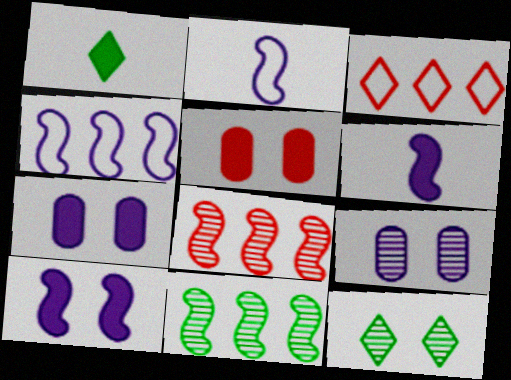[]